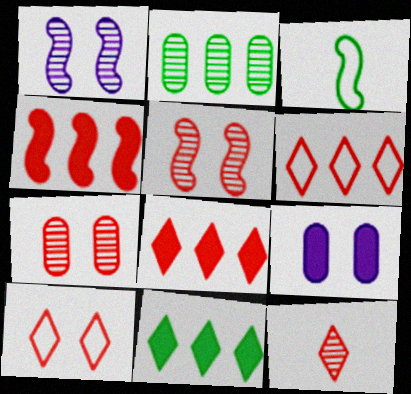[[1, 2, 12], 
[1, 3, 4], 
[8, 10, 12]]